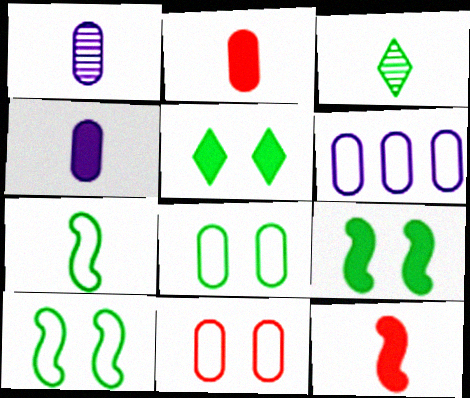[]